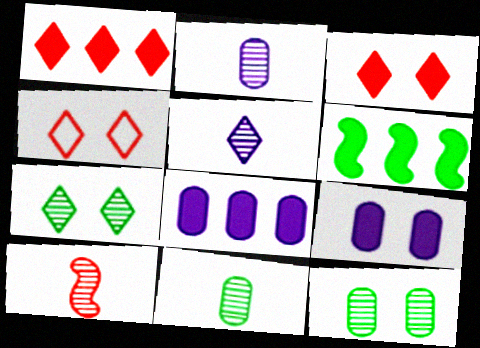[[1, 6, 8], 
[2, 4, 6], 
[5, 10, 11]]